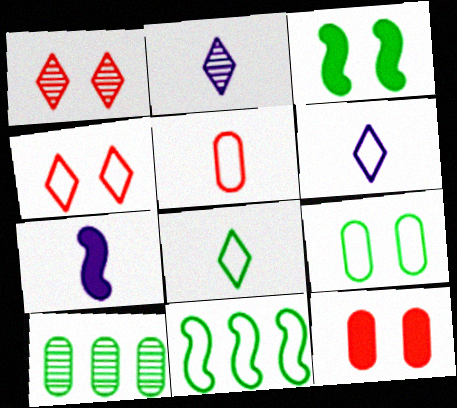[[2, 11, 12], 
[3, 8, 10], 
[4, 7, 10], 
[8, 9, 11]]